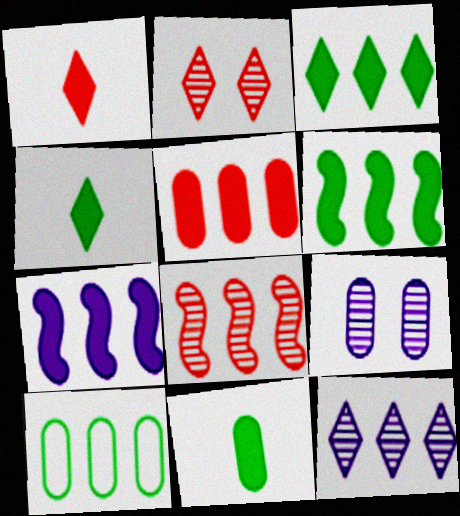[[3, 5, 7]]